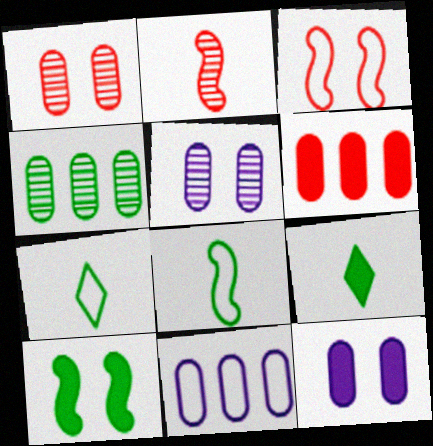[[3, 7, 11], 
[4, 6, 11], 
[4, 7, 10]]